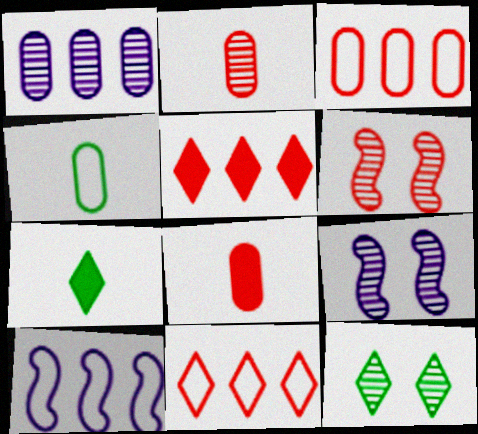[[3, 7, 9], 
[4, 5, 9], 
[6, 8, 11], 
[8, 10, 12]]